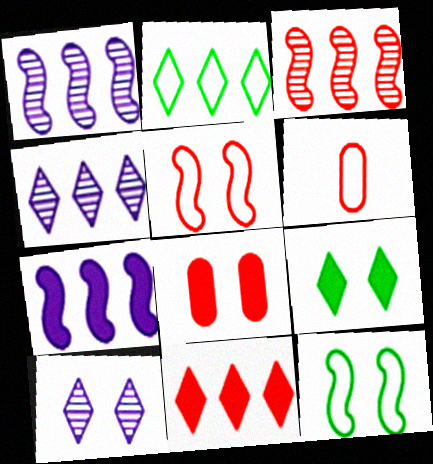[[1, 6, 9], 
[2, 4, 11], 
[8, 10, 12]]